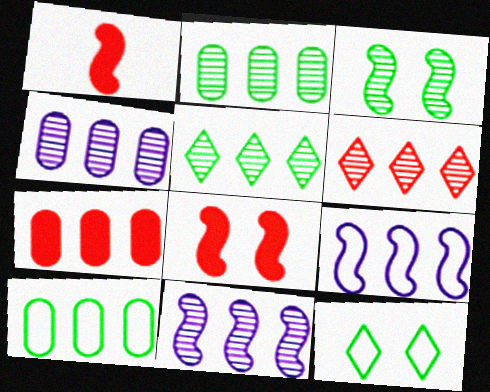[[1, 3, 9], 
[1, 4, 12], 
[2, 6, 11], 
[4, 7, 10], 
[5, 7, 9]]